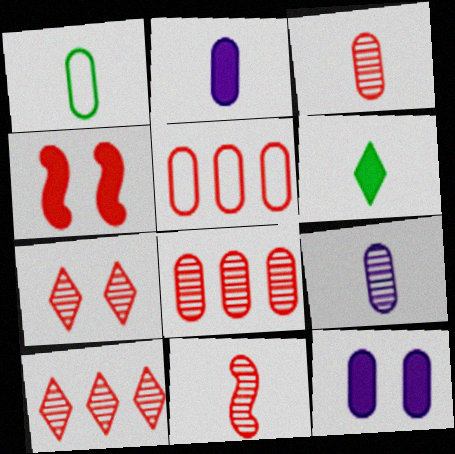[[1, 2, 3], 
[1, 8, 12], 
[7, 8, 11]]